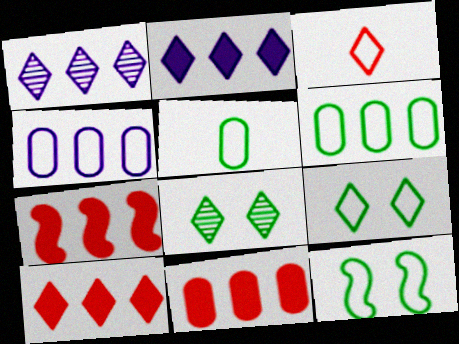[[1, 6, 7], 
[2, 3, 8], 
[3, 4, 12], 
[7, 10, 11]]